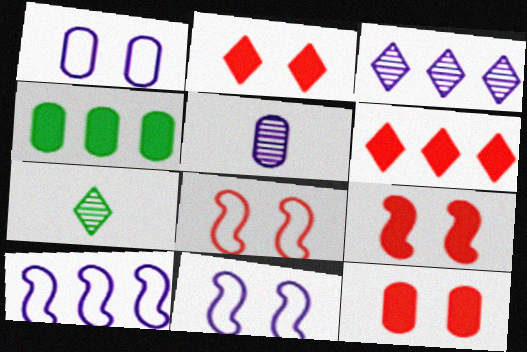[[2, 9, 12], 
[7, 10, 12]]